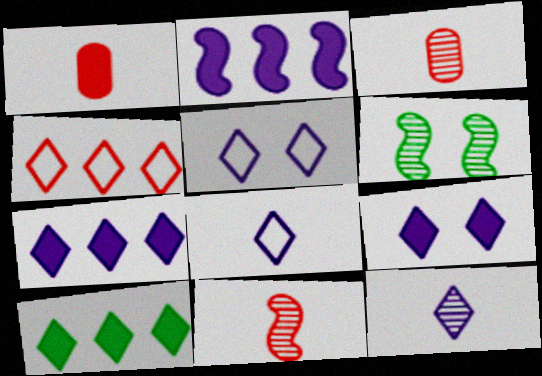[[5, 7, 12]]